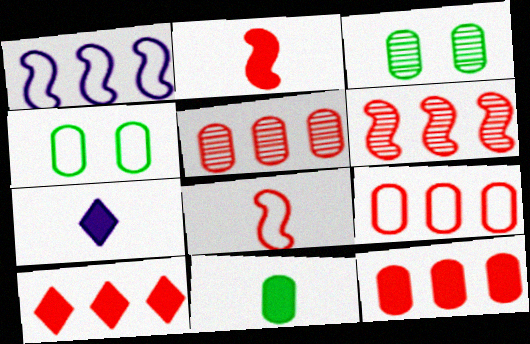[[2, 7, 11], 
[4, 6, 7], 
[5, 9, 12], 
[6, 9, 10]]